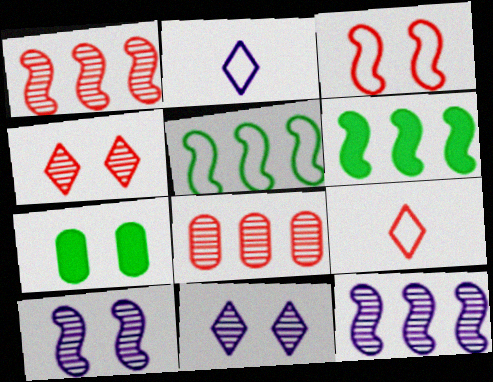[[1, 2, 7], 
[3, 7, 11], 
[7, 9, 12]]